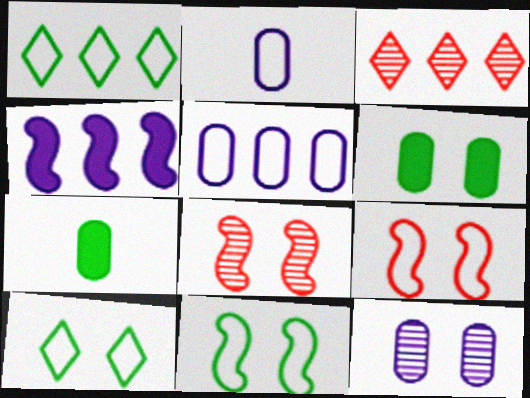[[1, 2, 9]]